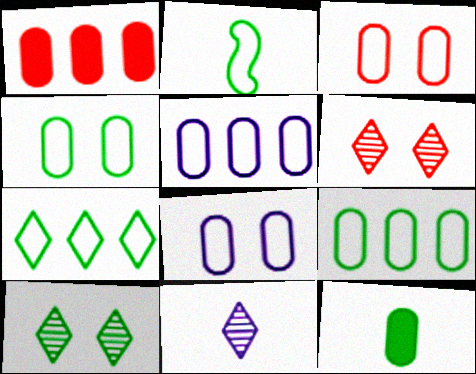[[2, 4, 7], 
[3, 4, 8]]